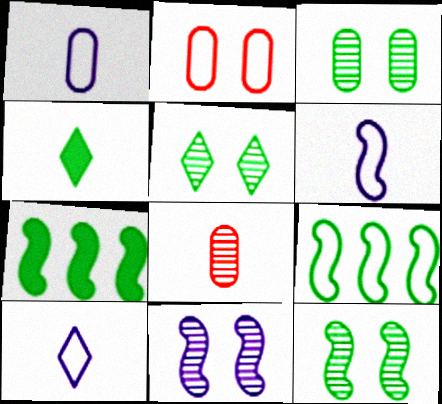[[1, 6, 10], 
[2, 9, 10], 
[3, 4, 9], 
[3, 5, 12], 
[4, 6, 8]]